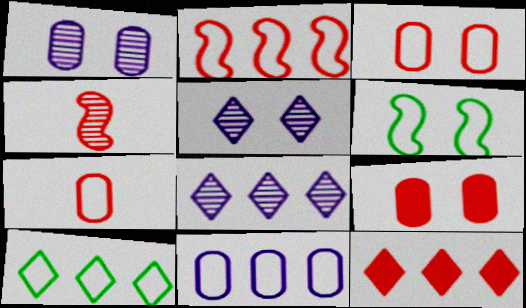[[2, 10, 11], 
[3, 4, 12], 
[5, 6, 9], 
[8, 10, 12]]